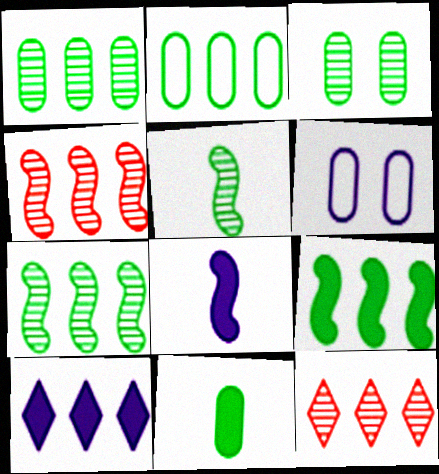[[2, 3, 11], 
[2, 4, 10]]